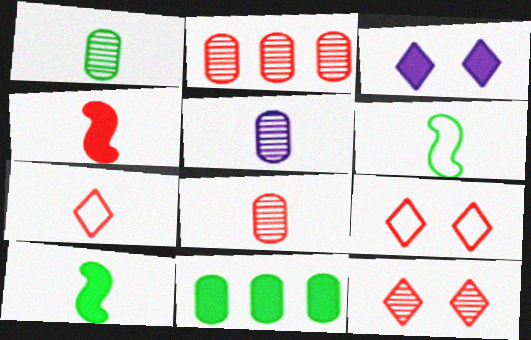[[1, 5, 8], 
[2, 3, 6], 
[2, 4, 9], 
[3, 4, 11], 
[4, 7, 8], 
[5, 7, 10]]